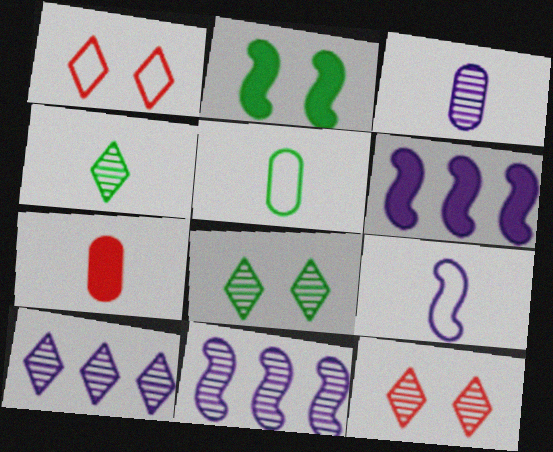[[3, 5, 7], 
[4, 7, 9], 
[4, 10, 12], 
[5, 6, 12]]